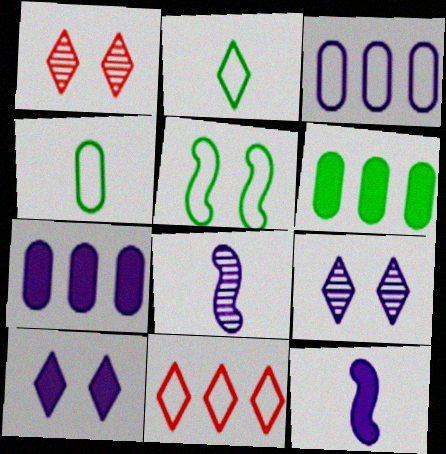[[3, 8, 10], 
[3, 9, 12], 
[7, 10, 12]]